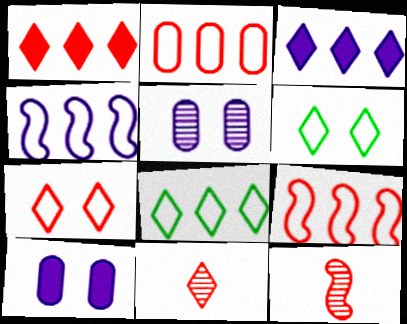[[1, 7, 11], 
[2, 4, 8], 
[3, 6, 11], 
[8, 10, 12]]